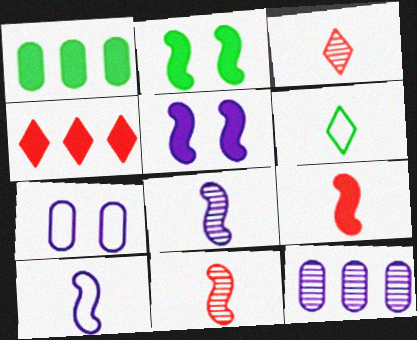[]